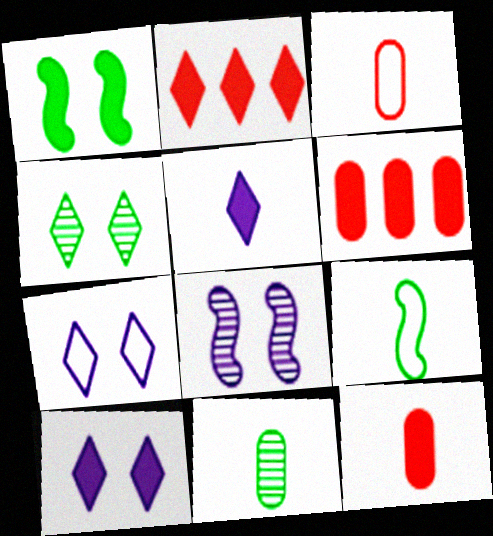[[1, 5, 6]]